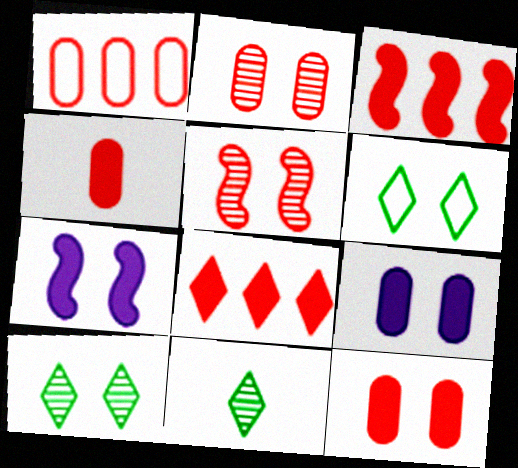[[1, 2, 4], 
[1, 7, 11], 
[2, 6, 7], 
[5, 6, 9]]